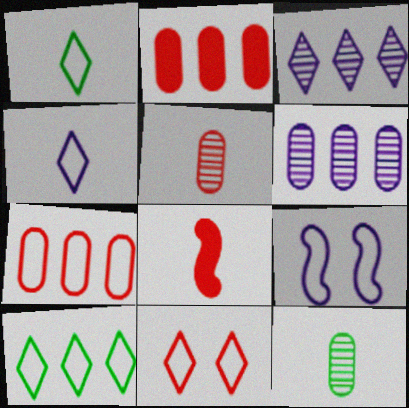[[1, 7, 9], 
[4, 8, 12], 
[4, 10, 11]]